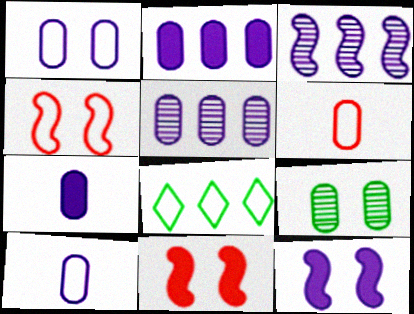[[1, 5, 7], 
[2, 6, 9], 
[4, 8, 10]]